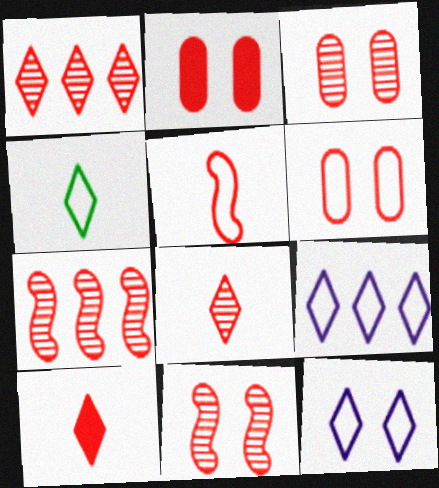[[1, 2, 5], 
[2, 3, 6], 
[3, 7, 8], 
[6, 7, 10]]